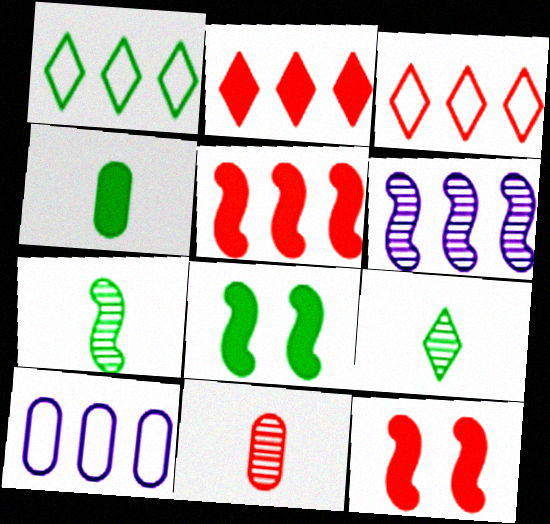[[3, 11, 12], 
[9, 10, 12]]